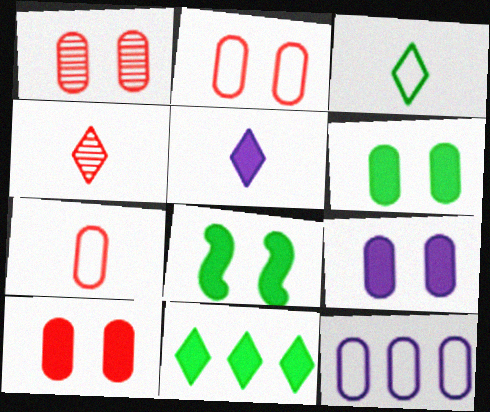[[1, 2, 10], 
[3, 4, 5], 
[4, 8, 12], 
[6, 9, 10]]